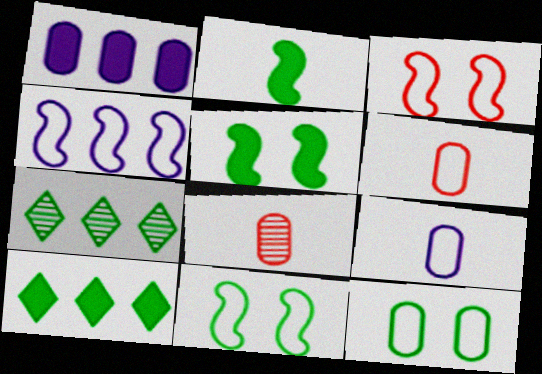[[1, 8, 12], 
[2, 7, 12]]